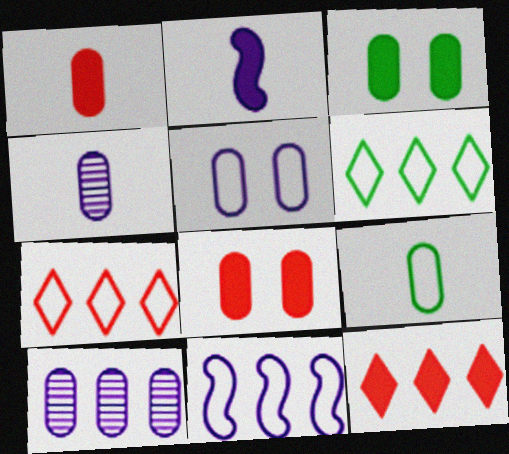[[1, 4, 9], 
[2, 3, 12], 
[8, 9, 10]]